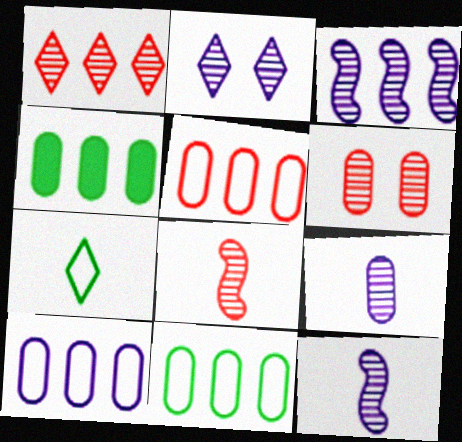[[1, 6, 8], 
[2, 3, 9], 
[5, 10, 11]]